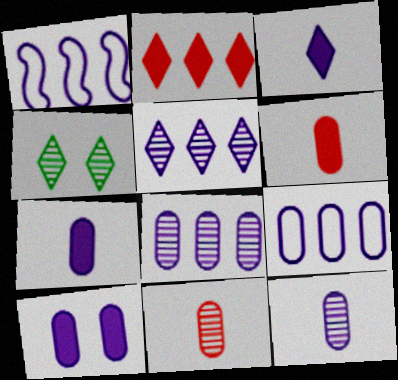[[1, 4, 6], 
[9, 10, 12]]